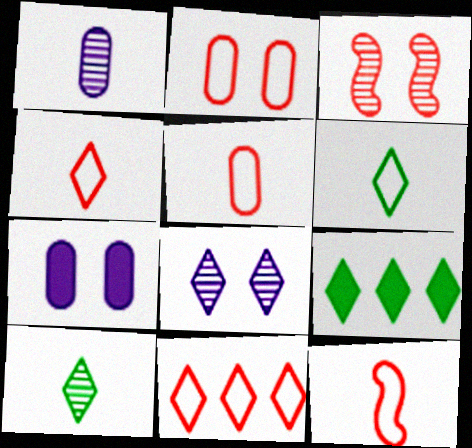[[2, 11, 12], 
[4, 5, 12], 
[4, 8, 9]]